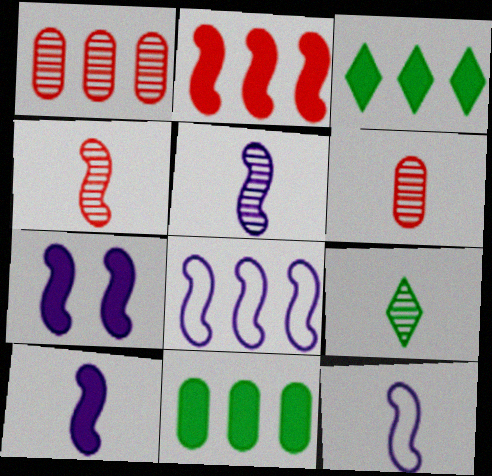[[1, 3, 8], 
[5, 6, 9], 
[5, 7, 8], 
[5, 10, 12]]